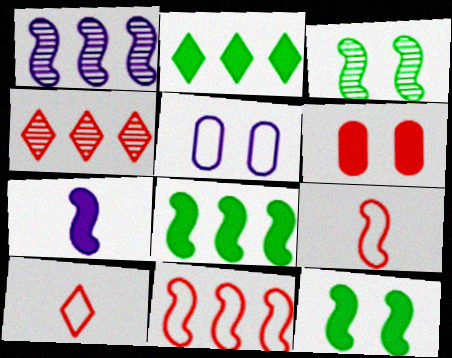[[1, 8, 11], 
[1, 9, 12], 
[2, 6, 7], 
[3, 7, 11], 
[4, 6, 9]]